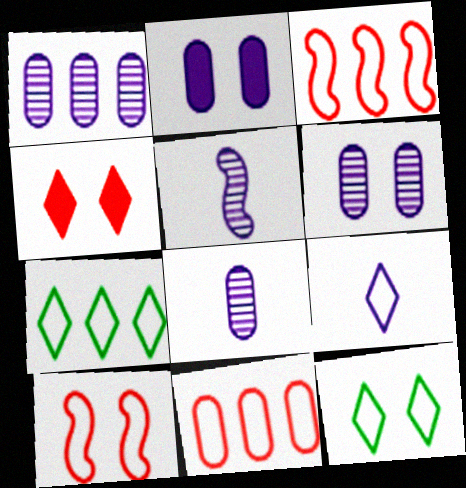[[1, 6, 8]]